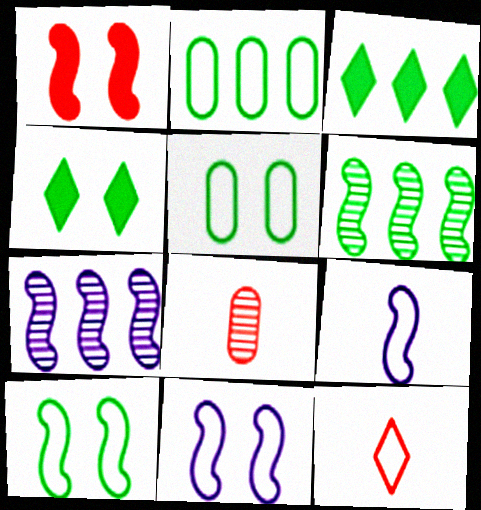[[1, 6, 9], 
[2, 3, 6], 
[2, 11, 12], 
[3, 8, 11]]